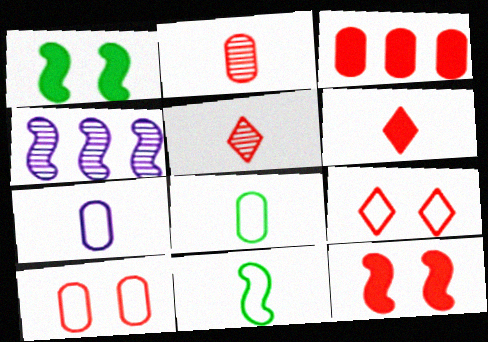[[2, 3, 10], 
[3, 6, 12], 
[4, 11, 12]]